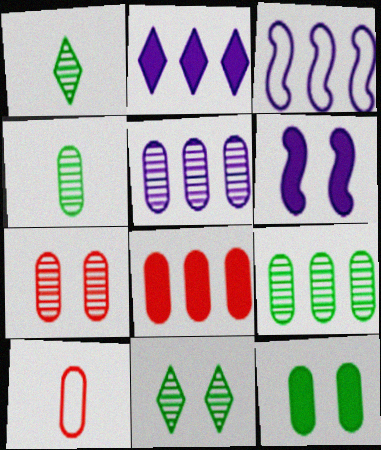[[2, 3, 5], 
[4, 5, 7], 
[5, 10, 12], 
[7, 8, 10]]